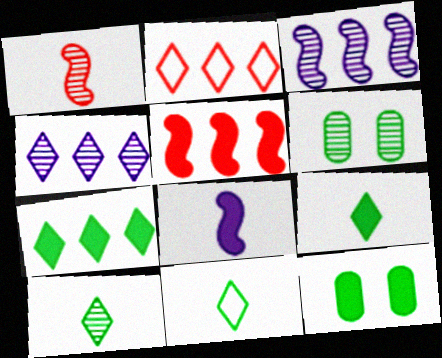[[1, 4, 6], 
[2, 4, 7], 
[2, 6, 8], 
[9, 10, 11]]